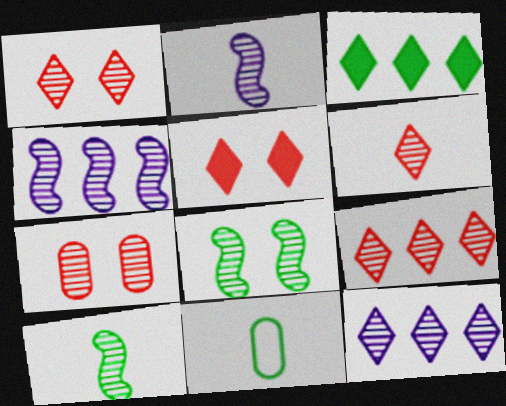[[1, 6, 9], 
[3, 8, 11], 
[4, 5, 11], 
[7, 10, 12]]